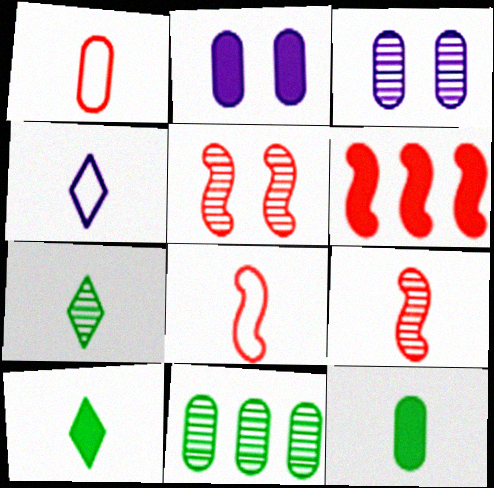[[1, 2, 11], 
[2, 6, 10], 
[4, 9, 12], 
[5, 6, 8]]